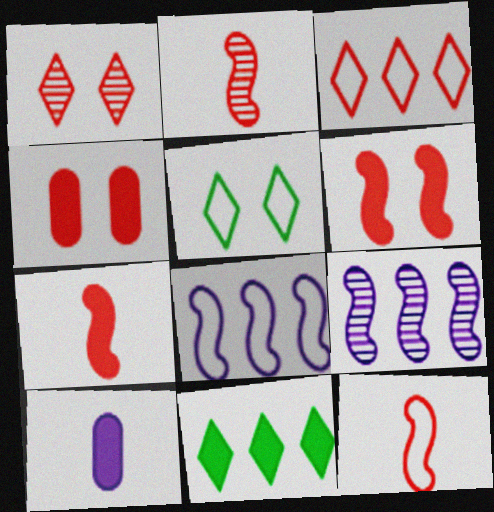[[2, 3, 4], 
[2, 7, 12], 
[6, 10, 11]]